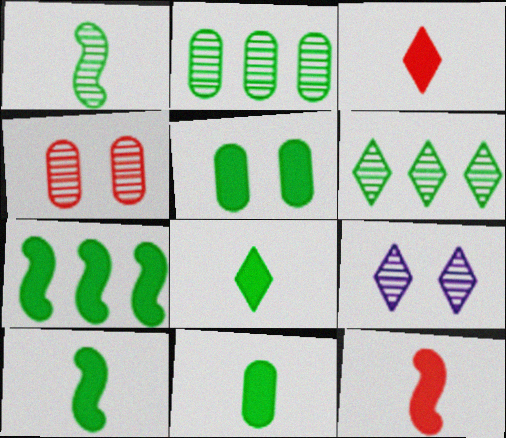[[5, 7, 8], 
[8, 10, 11]]